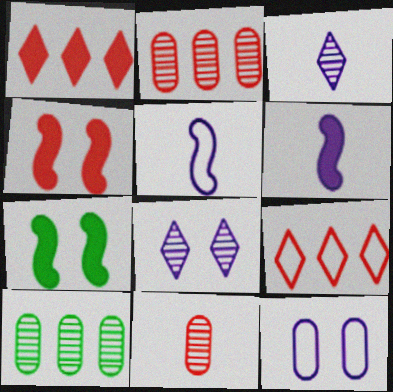[[4, 9, 11]]